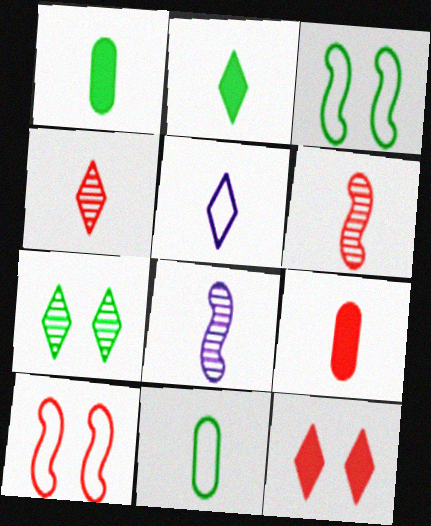[[1, 5, 6], 
[2, 4, 5]]